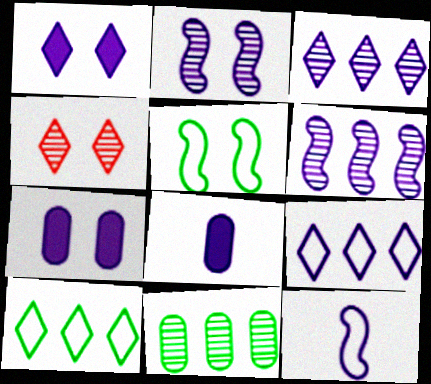[[2, 8, 9], 
[3, 7, 12], 
[4, 5, 7]]